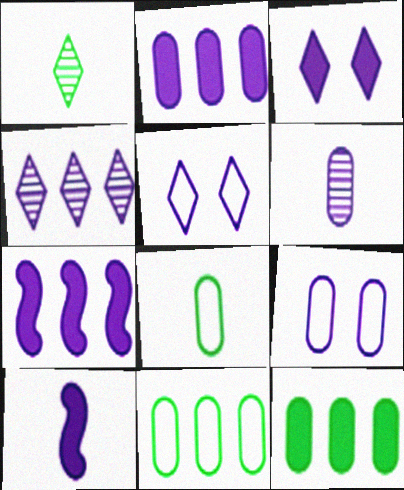[[2, 3, 10], 
[2, 6, 9], 
[4, 9, 10], 
[5, 6, 7]]